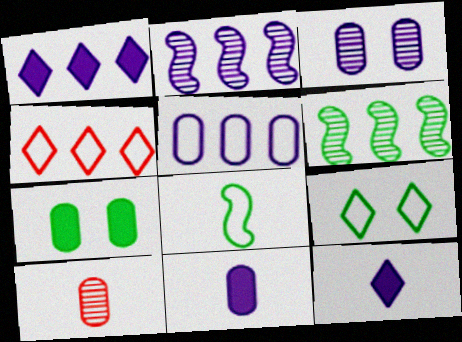[[1, 2, 5], 
[3, 5, 11], 
[5, 7, 10], 
[8, 10, 12]]